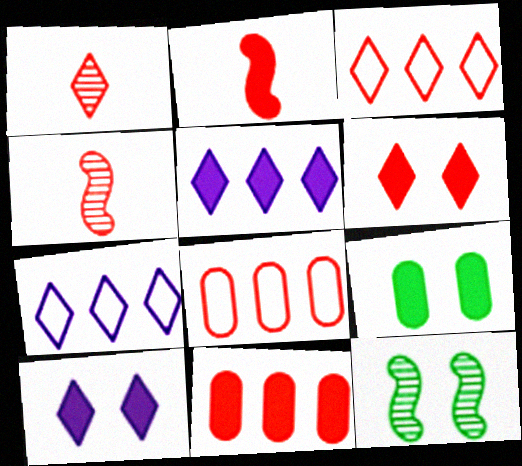[[1, 3, 6], 
[2, 5, 9], 
[2, 6, 11], 
[4, 6, 8], 
[4, 7, 9]]